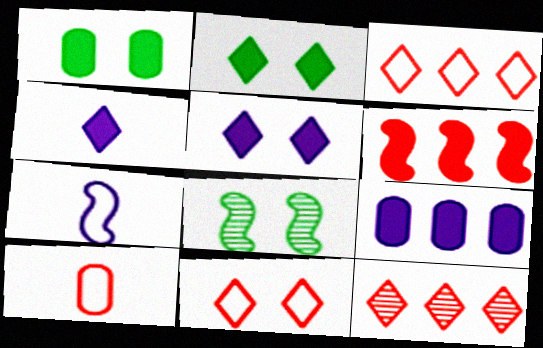[[1, 4, 6], 
[1, 7, 12], 
[6, 7, 8]]